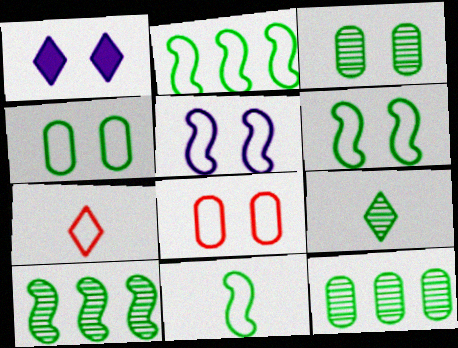[[2, 6, 11], 
[3, 9, 10]]